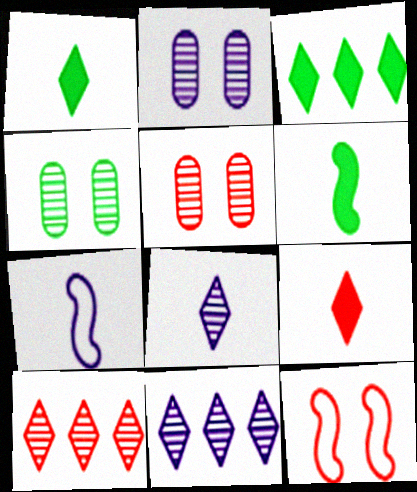[[2, 4, 5], 
[3, 5, 7]]